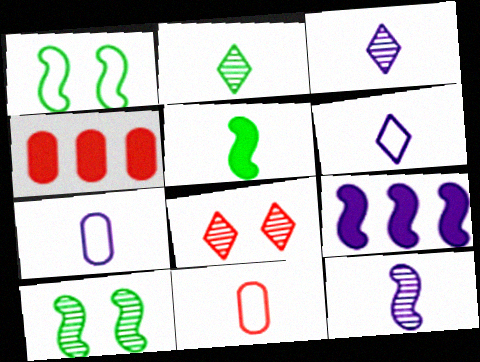[[1, 3, 4], 
[3, 5, 11], 
[4, 6, 10]]